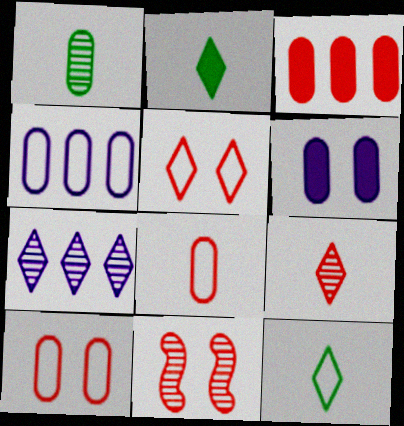[[1, 7, 11], 
[2, 4, 11], 
[2, 5, 7]]